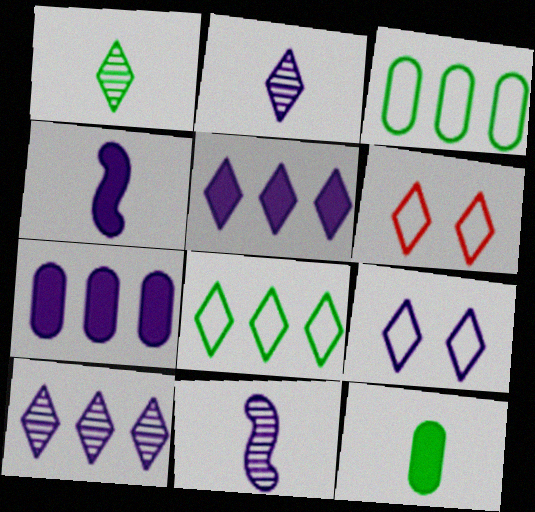[[1, 5, 6], 
[2, 5, 9], 
[7, 9, 11]]